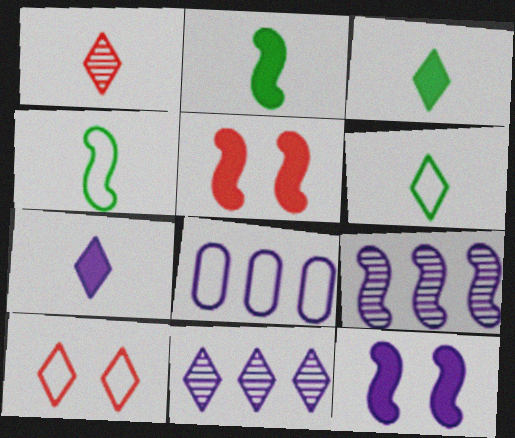[[1, 6, 7], 
[3, 10, 11], 
[4, 5, 9], 
[4, 8, 10]]